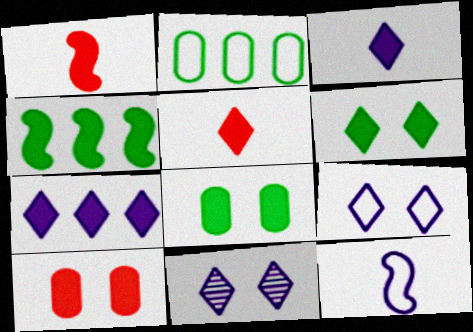[[1, 2, 11], 
[1, 7, 8], 
[3, 4, 10], 
[5, 6, 7]]